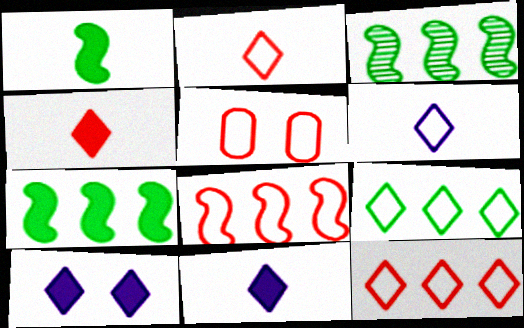[[2, 5, 8], 
[3, 5, 11]]